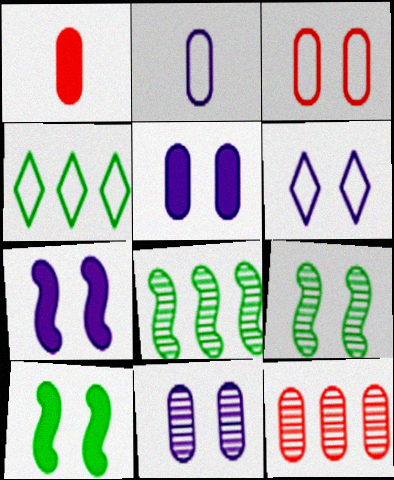[[1, 3, 12], 
[1, 6, 8], 
[6, 7, 11]]